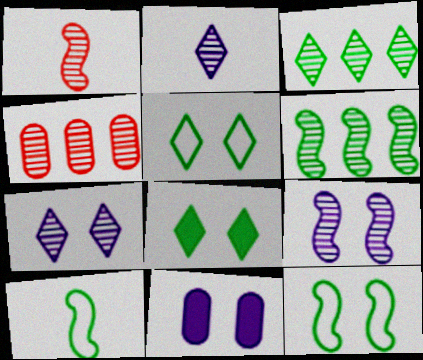[[1, 6, 9]]